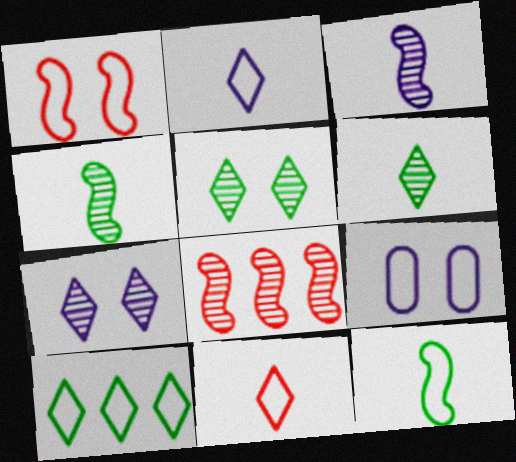[]